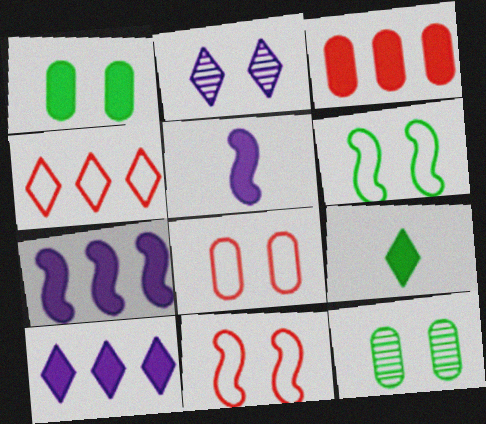[[1, 2, 11], 
[2, 4, 9], 
[4, 5, 12]]